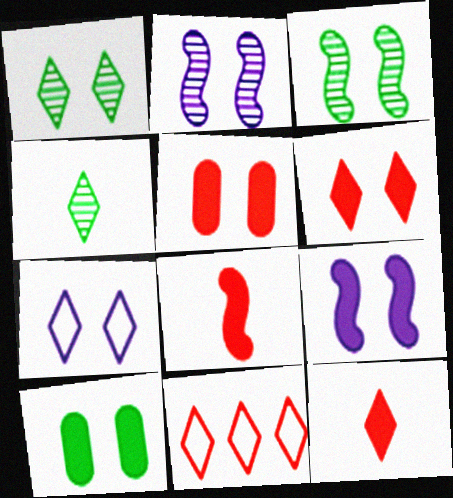[[1, 6, 7], 
[3, 5, 7], 
[6, 9, 10]]